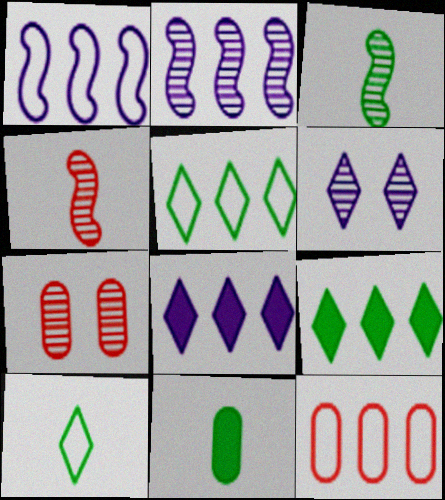[[1, 5, 12], 
[2, 9, 12], 
[3, 10, 11]]